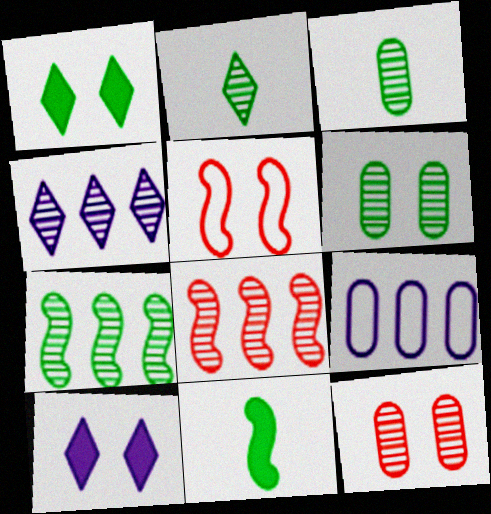[[2, 6, 7], 
[5, 6, 10]]